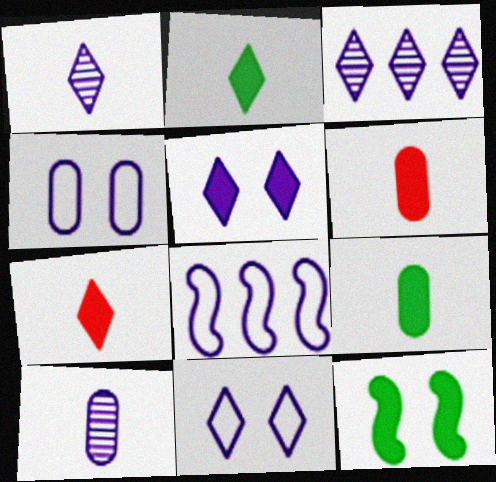[[5, 8, 10]]